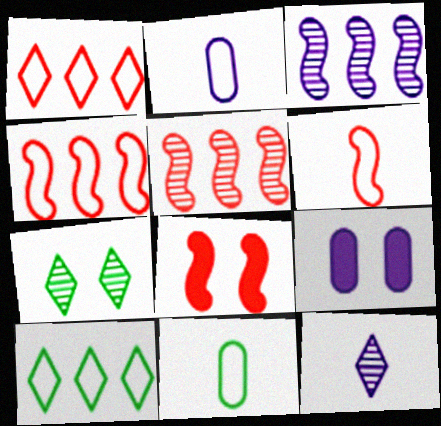[[5, 6, 8]]